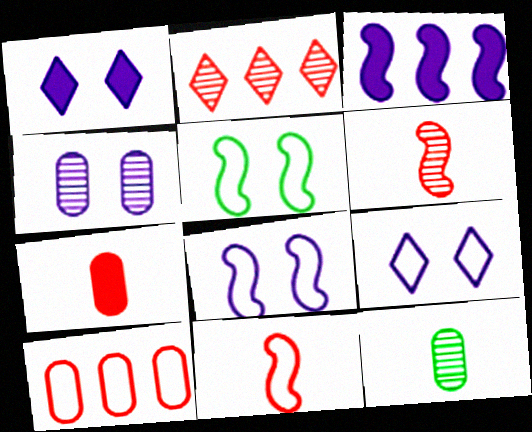[[1, 4, 8], 
[3, 5, 6]]